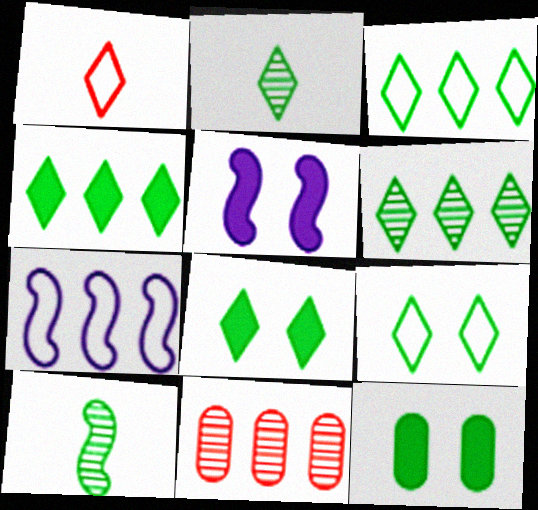[[2, 3, 8], 
[2, 4, 9], 
[3, 4, 6], 
[3, 10, 12], 
[4, 7, 11]]